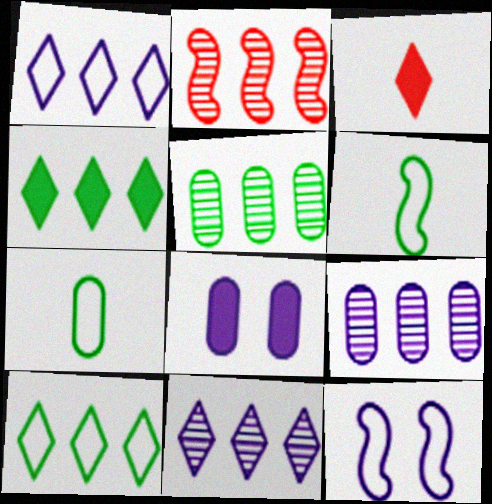[[2, 5, 11], 
[3, 5, 12]]